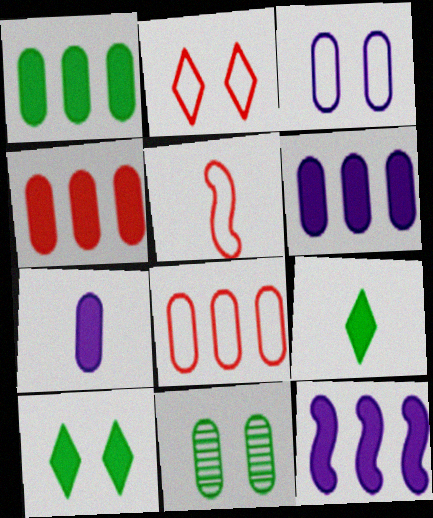[[1, 4, 6], 
[2, 5, 8], 
[7, 8, 11]]